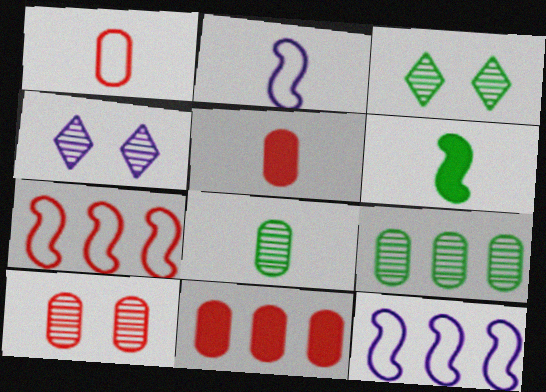[[1, 10, 11], 
[2, 3, 11], 
[3, 5, 12]]